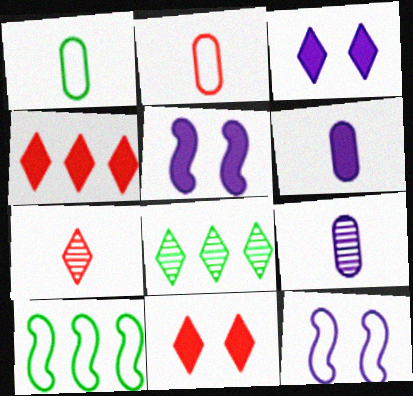[[2, 5, 8], 
[9, 10, 11]]